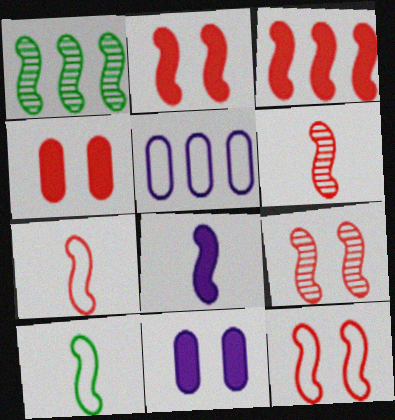[[1, 8, 12], 
[2, 9, 12], 
[3, 6, 12], 
[3, 7, 9], 
[6, 8, 10]]